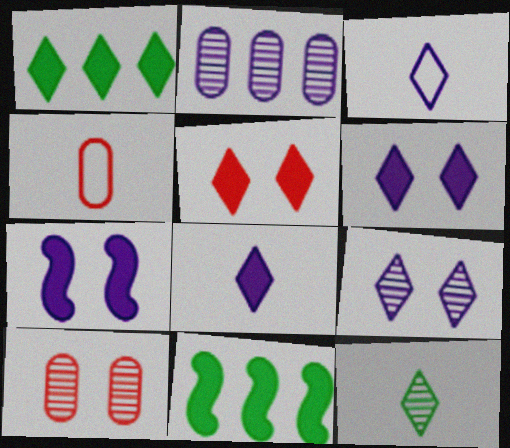[[1, 5, 8], 
[2, 3, 7], 
[3, 10, 11], 
[4, 9, 11]]